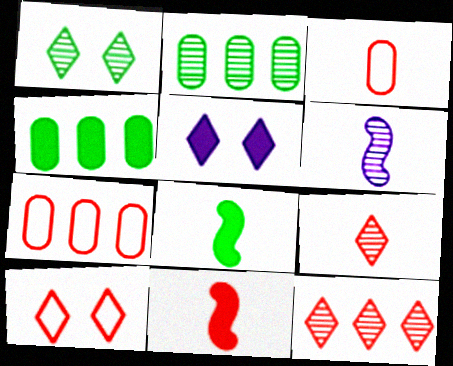[[1, 5, 10], 
[3, 9, 11], 
[4, 5, 11], 
[4, 6, 10]]